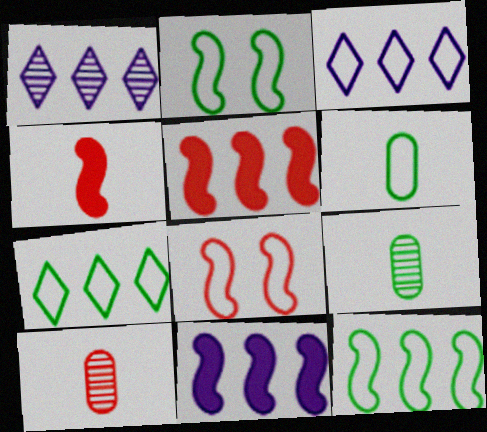[[2, 6, 7], 
[3, 6, 8]]